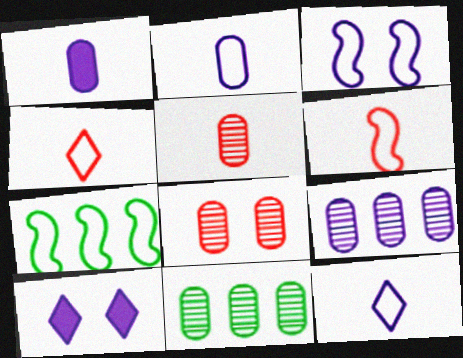[[3, 6, 7], 
[5, 7, 10], 
[6, 10, 11]]